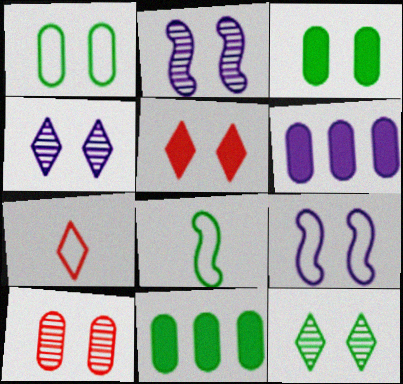[[1, 2, 5], 
[2, 7, 11], 
[2, 10, 12], 
[8, 11, 12]]